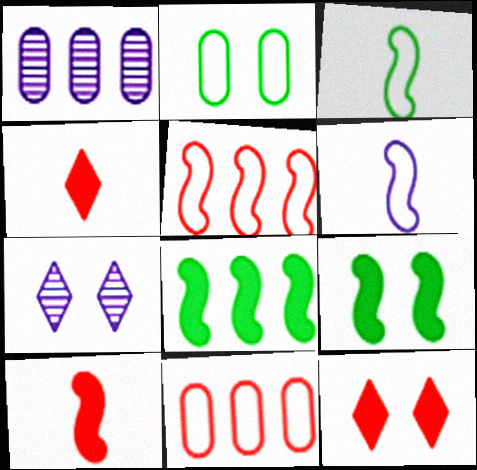[[1, 3, 12]]